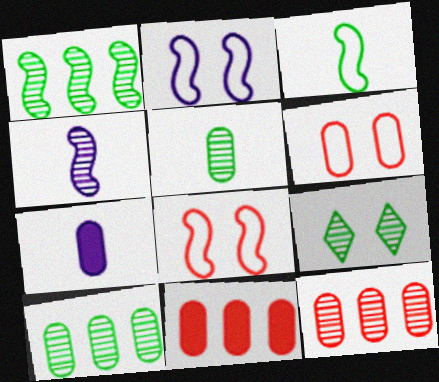[[1, 5, 9], 
[4, 9, 12], 
[6, 7, 10]]